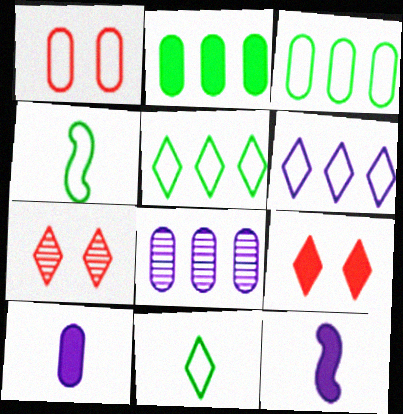[[1, 4, 6], 
[2, 9, 12], 
[3, 7, 12], 
[4, 8, 9]]